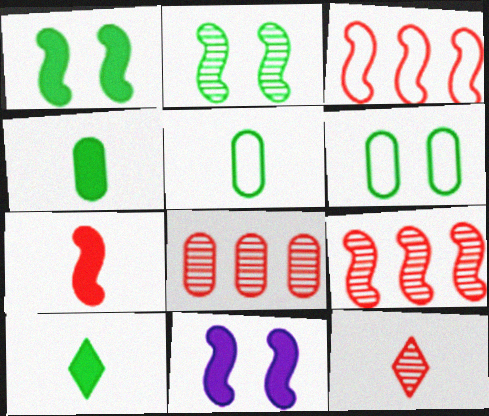[]